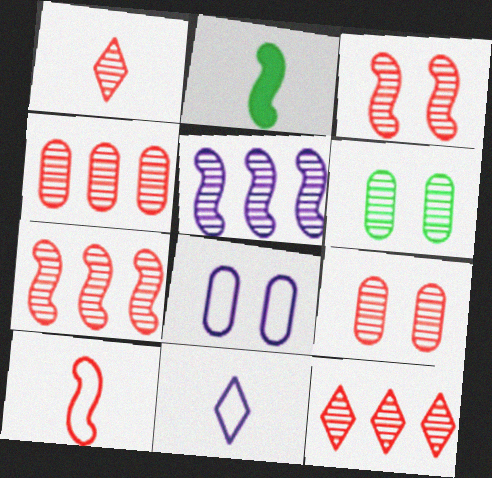[[1, 3, 4], 
[1, 5, 6], 
[1, 7, 9], 
[2, 8, 12], 
[4, 7, 12]]